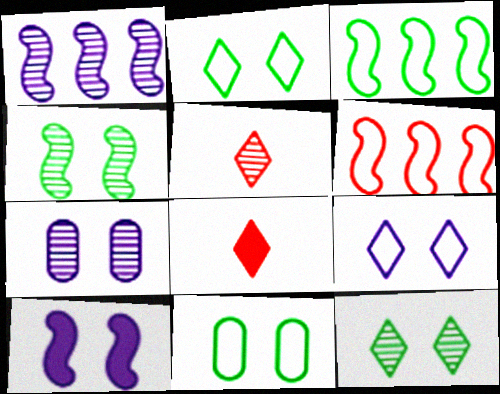[[1, 8, 11], 
[3, 7, 8], 
[7, 9, 10]]